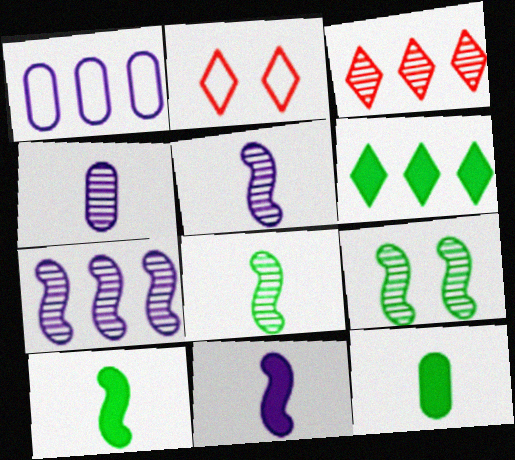[[2, 7, 12], 
[3, 4, 9]]